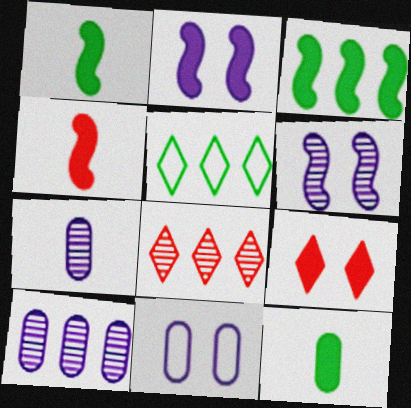[[1, 8, 11], 
[2, 3, 4]]